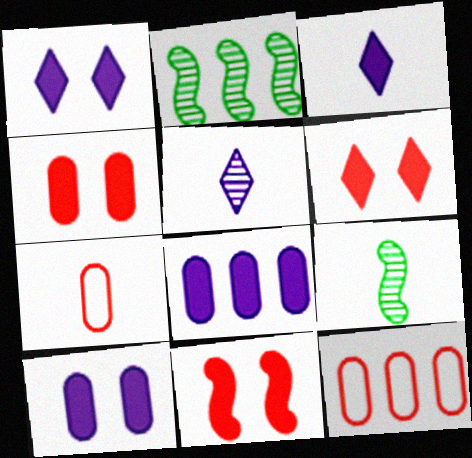[[1, 2, 7], 
[1, 9, 12], 
[3, 7, 9], 
[4, 6, 11]]